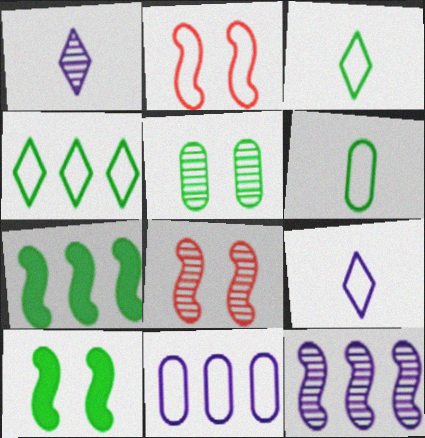[[2, 3, 11], 
[3, 5, 7]]